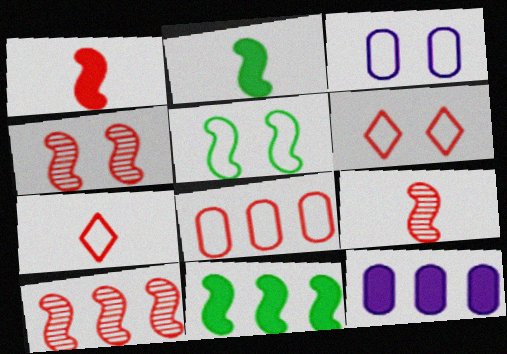[[3, 5, 6], 
[4, 9, 10]]